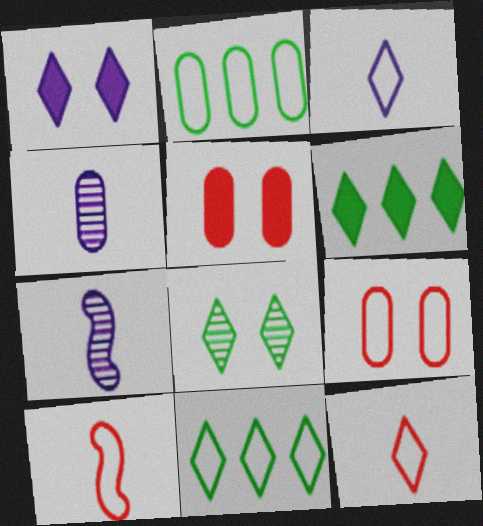[[2, 4, 5], 
[5, 7, 11], 
[6, 7, 9]]